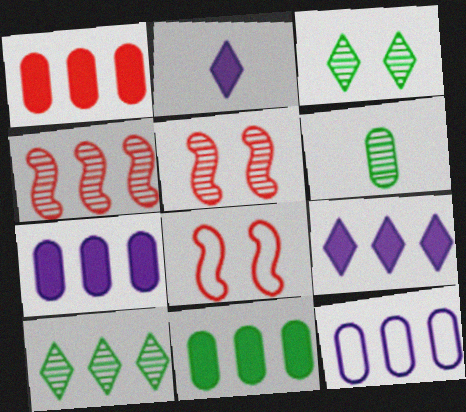[[1, 7, 11], 
[6, 8, 9]]